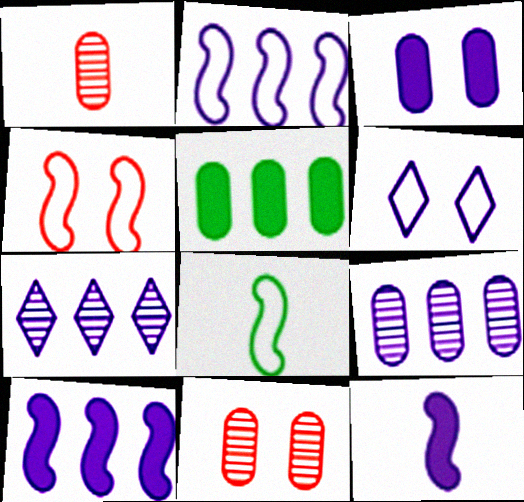[[2, 4, 8], 
[6, 9, 12]]